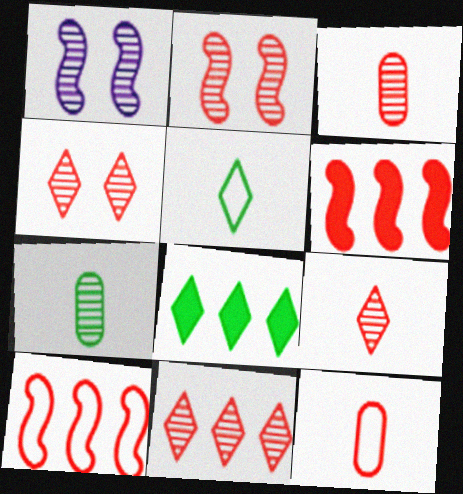[[1, 7, 11], 
[1, 8, 12], 
[2, 3, 11], 
[4, 6, 12], 
[4, 9, 11]]